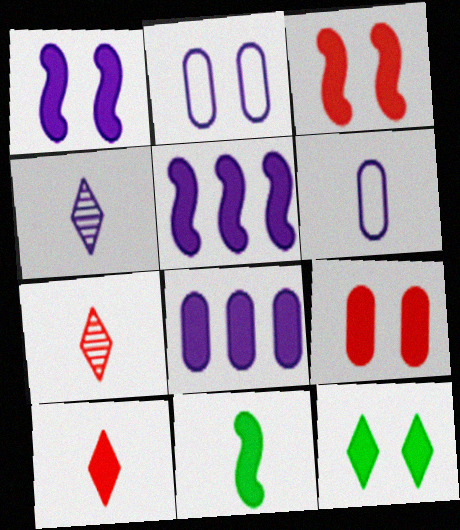[[1, 9, 12], 
[2, 4, 5], 
[3, 5, 11], 
[6, 7, 11]]